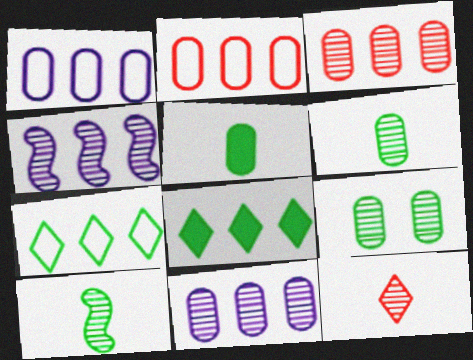[[2, 4, 8], 
[4, 9, 12]]